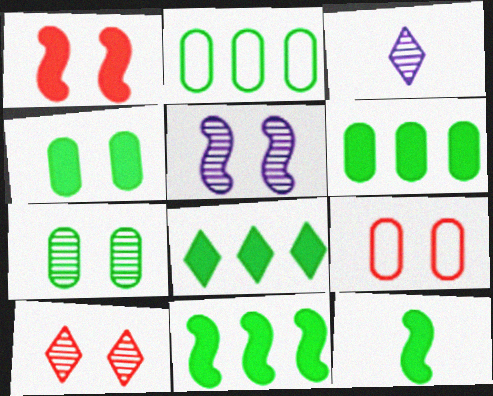[[1, 2, 3], 
[1, 9, 10], 
[3, 9, 11], 
[4, 8, 12], 
[5, 7, 10], 
[6, 8, 11]]